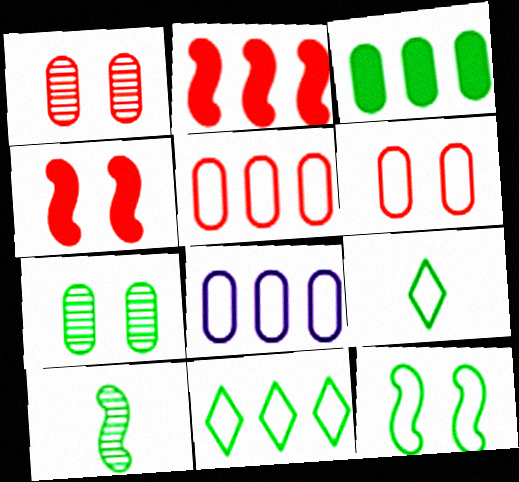[]